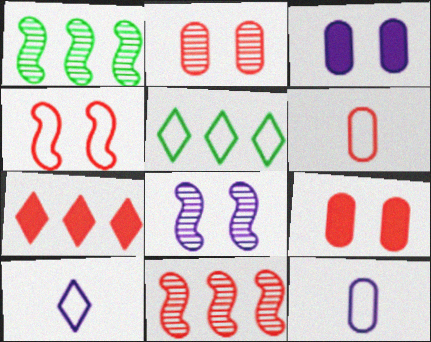[[1, 9, 10], 
[4, 5, 12]]